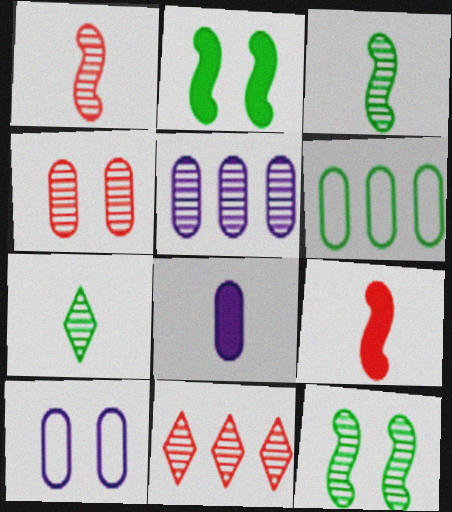[[1, 4, 11], 
[2, 6, 7], 
[4, 6, 8], 
[5, 8, 10]]